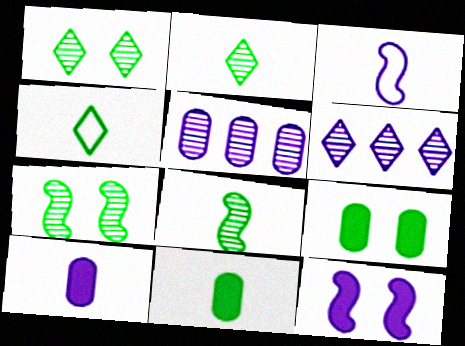[[4, 8, 11]]